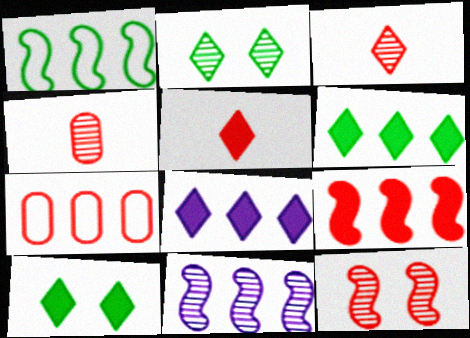[[1, 9, 11], 
[2, 4, 11], 
[5, 7, 12], 
[5, 8, 10], 
[6, 7, 11]]